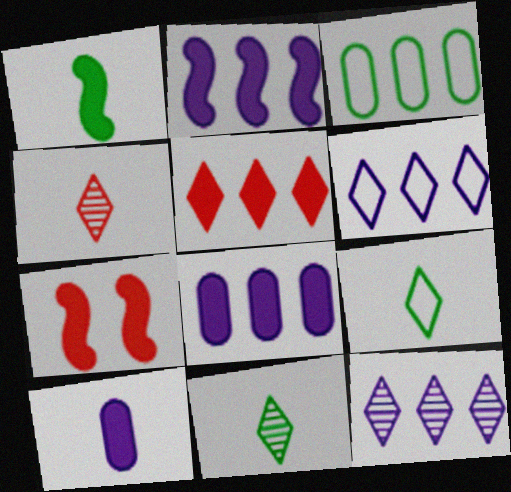[[1, 2, 7]]